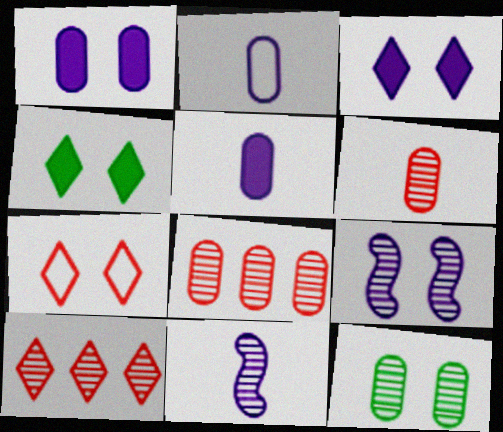[[10, 11, 12]]